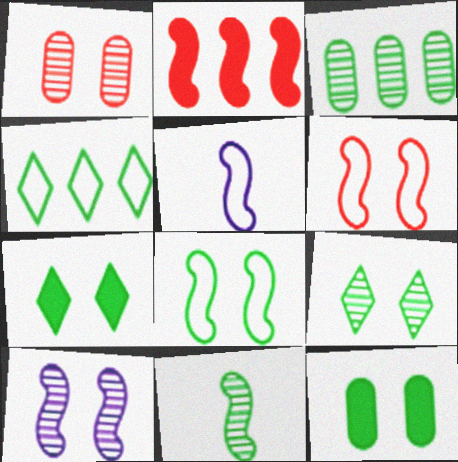[[1, 9, 10], 
[3, 9, 11], 
[4, 11, 12], 
[8, 9, 12]]